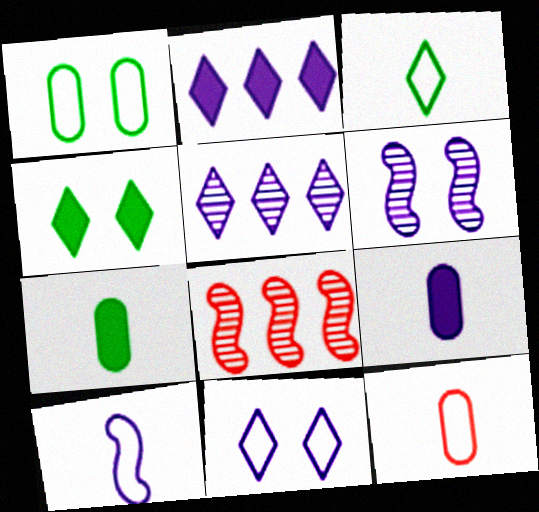[[3, 10, 12], 
[7, 8, 11]]